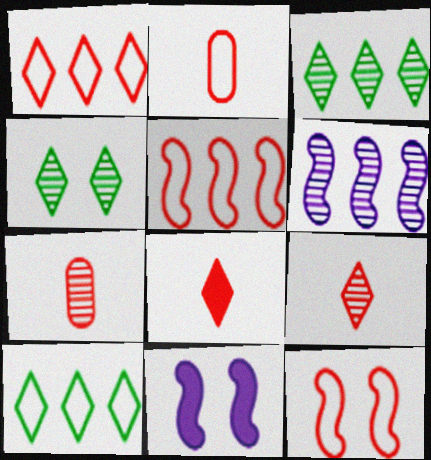[[1, 2, 12], 
[2, 3, 11], 
[4, 6, 7], 
[7, 10, 11]]